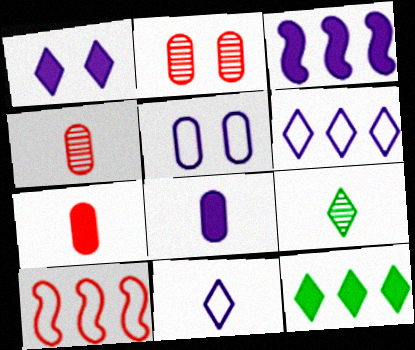[[1, 3, 8]]